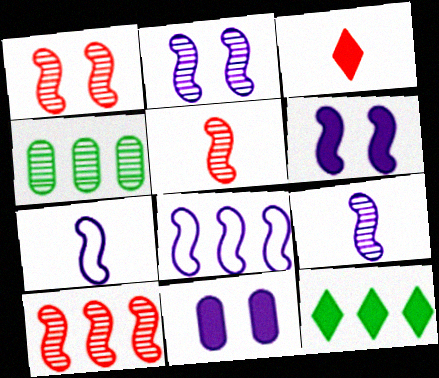[[1, 5, 10], 
[6, 8, 9]]